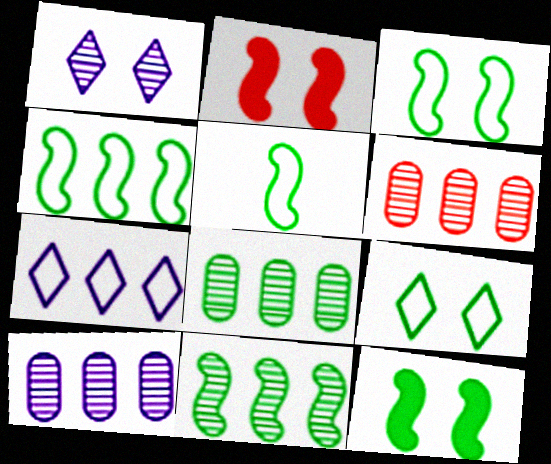[[3, 4, 5], 
[5, 11, 12], 
[6, 8, 10]]